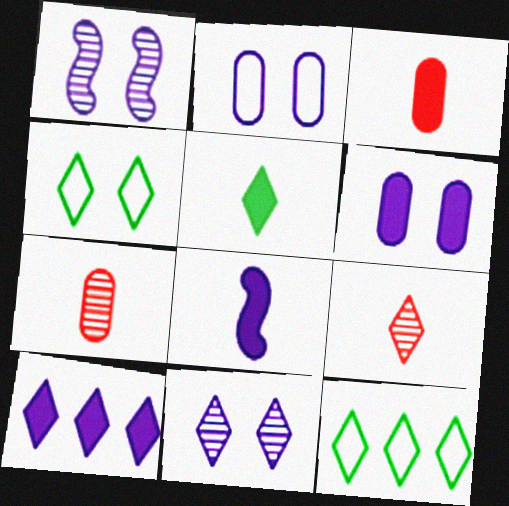[[1, 3, 12], 
[3, 5, 8], 
[4, 9, 10], 
[6, 8, 10]]